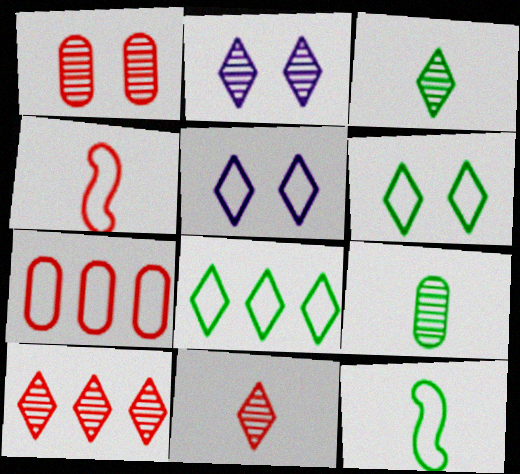[[2, 3, 10], 
[5, 7, 12]]